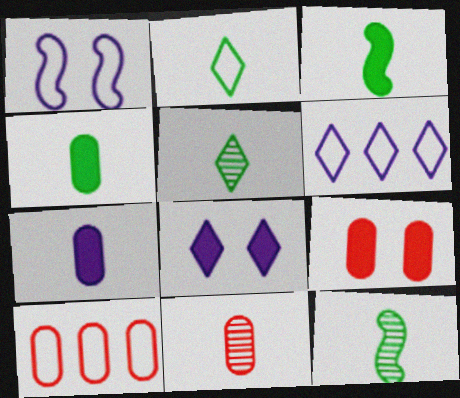[[1, 2, 10], 
[2, 4, 12], 
[6, 9, 12], 
[8, 10, 12], 
[9, 10, 11]]